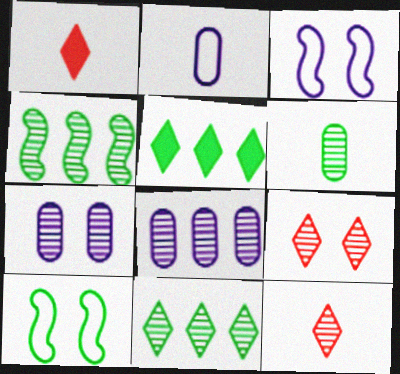[[1, 8, 10], 
[4, 7, 12], 
[5, 6, 10]]